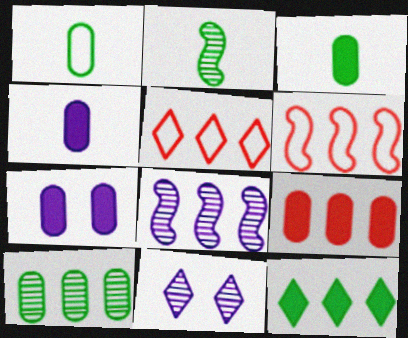[[2, 5, 7], 
[3, 6, 11], 
[3, 7, 9]]